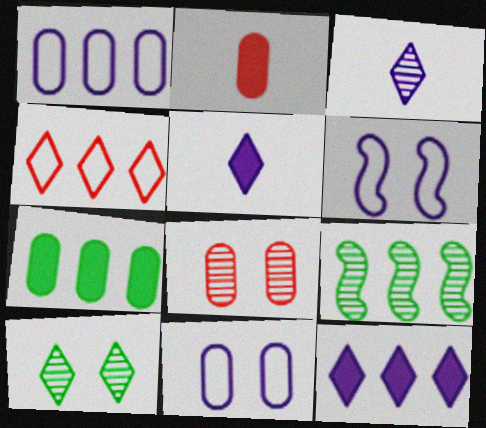[[3, 8, 9], 
[4, 5, 10]]